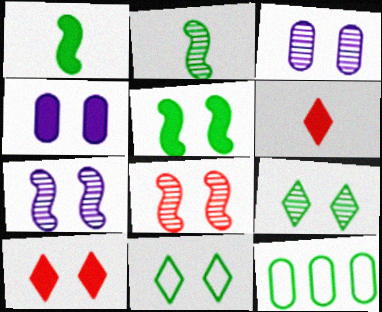[[1, 9, 12], 
[3, 8, 9], 
[4, 5, 10], 
[4, 8, 11], 
[6, 7, 12]]